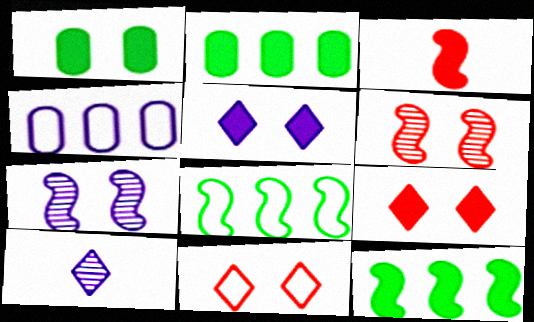[[1, 7, 11], 
[2, 3, 5], 
[3, 7, 8]]